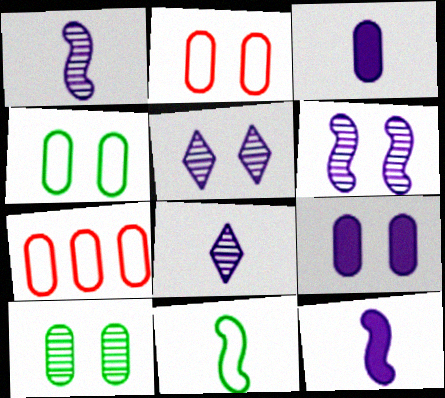[[2, 9, 10], 
[3, 7, 10]]